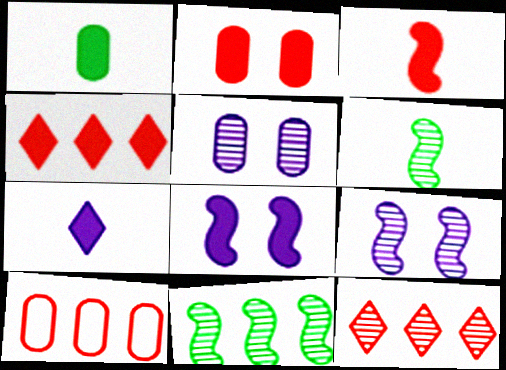[[1, 3, 7], 
[1, 4, 8], 
[1, 5, 10], 
[2, 3, 4], 
[5, 6, 12]]